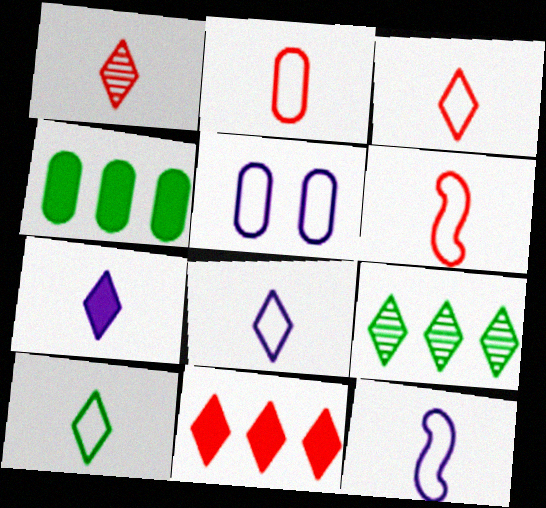[[1, 7, 10], 
[2, 3, 6], 
[2, 10, 12], 
[3, 8, 10]]